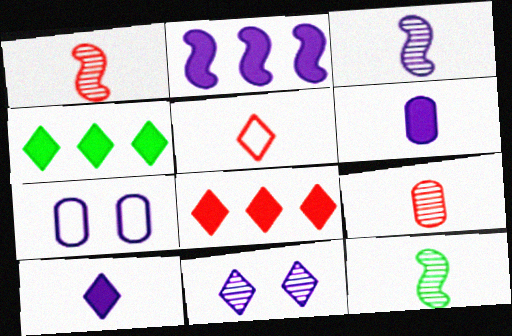[[1, 3, 12], 
[1, 4, 7], 
[4, 5, 11], 
[5, 6, 12], 
[7, 8, 12]]